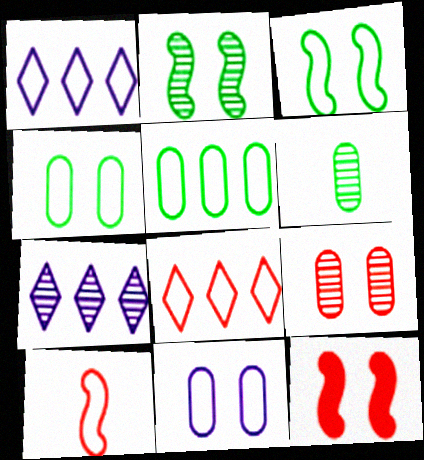[[1, 4, 10], 
[1, 6, 12]]